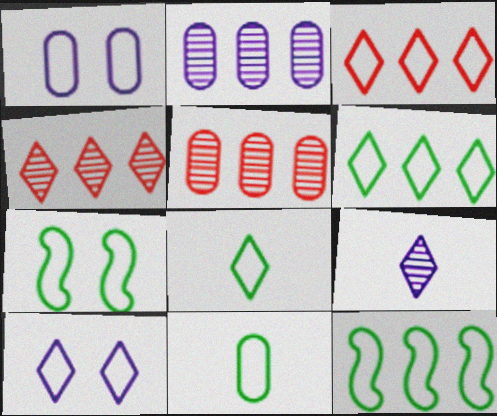[[3, 8, 10], 
[6, 7, 11]]